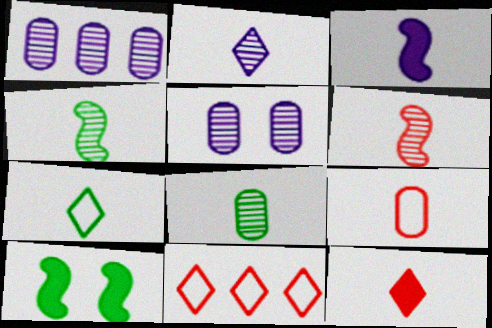[[2, 6, 8], 
[2, 7, 12], 
[6, 9, 12]]